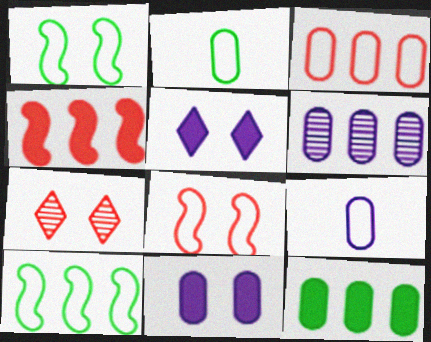[[1, 7, 11], 
[3, 6, 12], 
[6, 9, 11]]